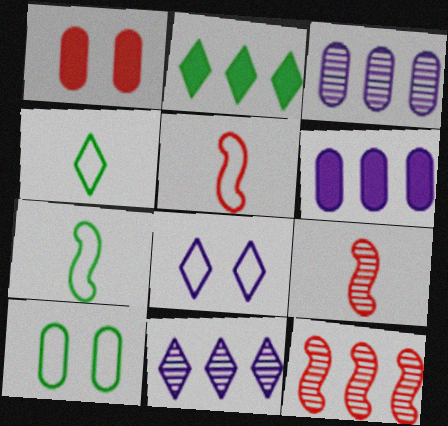[[1, 7, 11]]